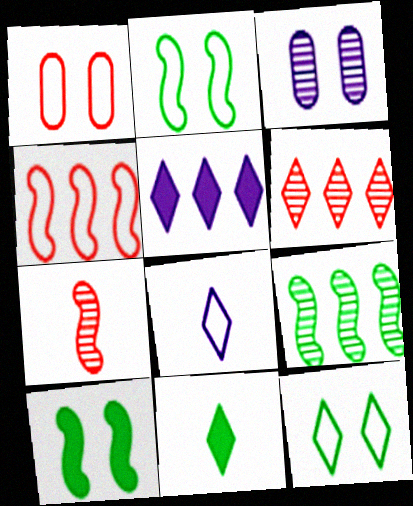[[3, 4, 11]]